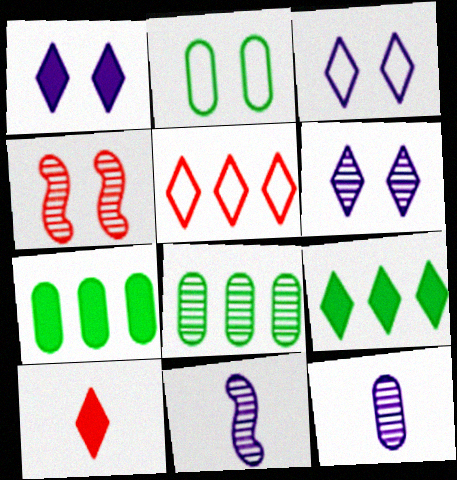[[1, 2, 4], 
[1, 3, 6], 
[1, 9, 10]]